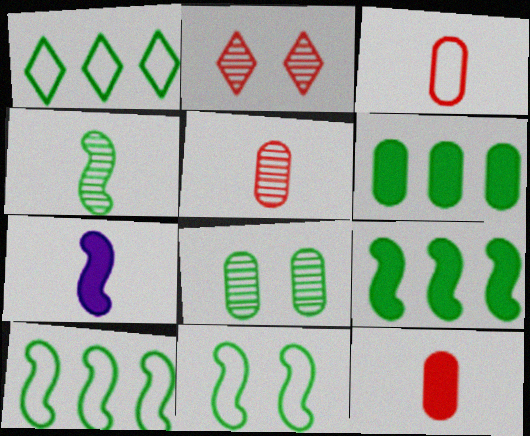[[3, 5, 12], 
[4, 9, 11]]